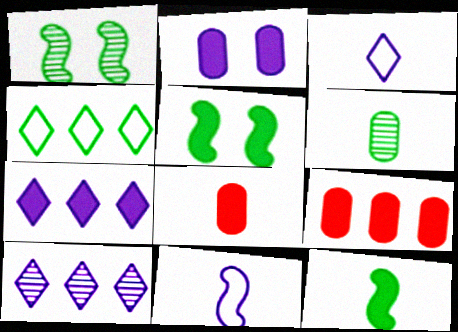[[1, 3, 9], 
[2, 10, 11], 
[4, 5, 6], 
[5, 7, 8]]